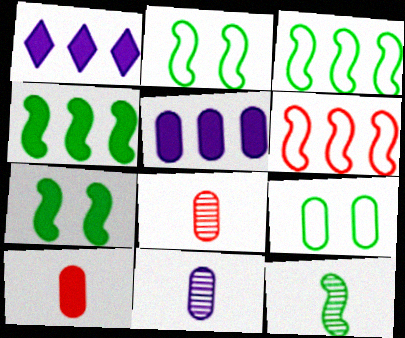[[1, 2, 8], 
[1, 7, 10], 
[2, 4, 12], 
[3, 7, 12], 
[5, 8, 9]]